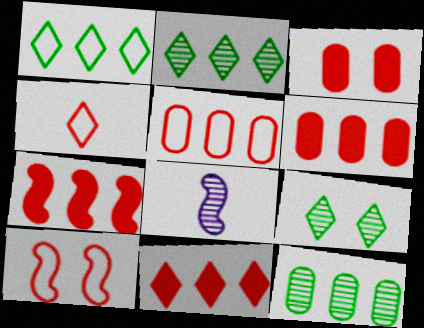[[1, 3, 8], 
[4, 5, 10], 
[6, 7, 11]]